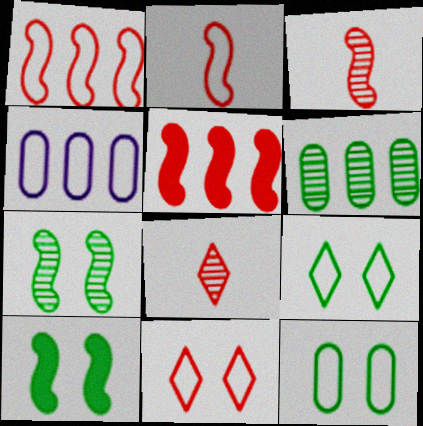[[2, 4, 9], 
[4, 8, 10]]